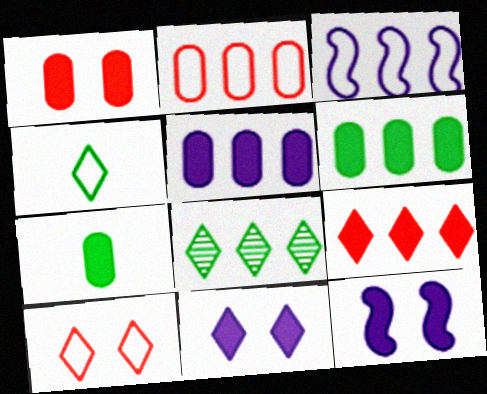[[1, 5, 7], 
[7, 9, 12]]